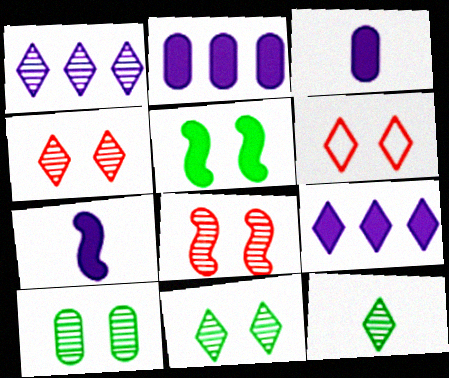[[1, 4, 12], 
[6, 9, 12]]